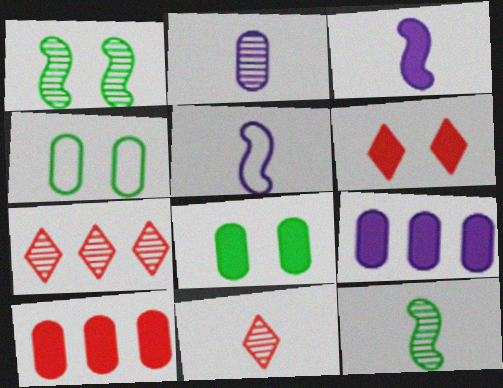[[1, 2, 7], 
[2, 4, 10], 
[2, 11, 12], 
[3, 4, 7], 
[5, 7, 8]]